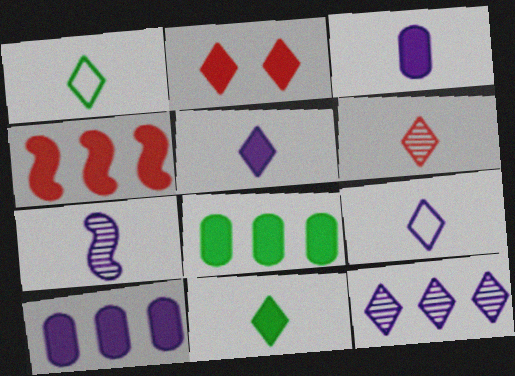[[1, 2, 12], 
[1, 5, 6], 
[3, 7, 9], 
[6, 9, 11]]